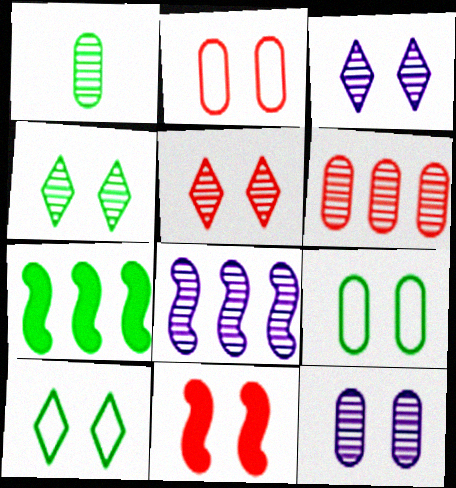[[1, 5, 8], 
[1, 6, 12], 
[1, 7, 10], 
[2, 5, 11], 
[3, 4, 5], 
[3, 9, 11], 
[10, 11, 12]]